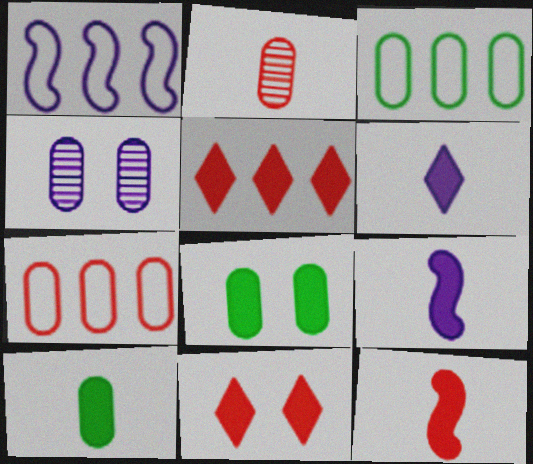[[1, 4, 6], 
[4, 7, 10], 
[5, 8, 9], 
[6, 10, 12]]